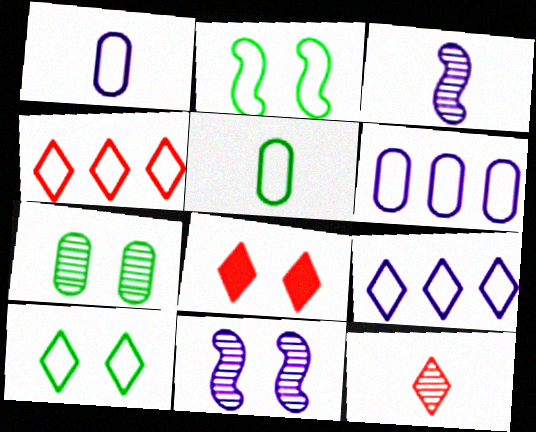[[1, 2, 4], 
[4, 8, 12]]